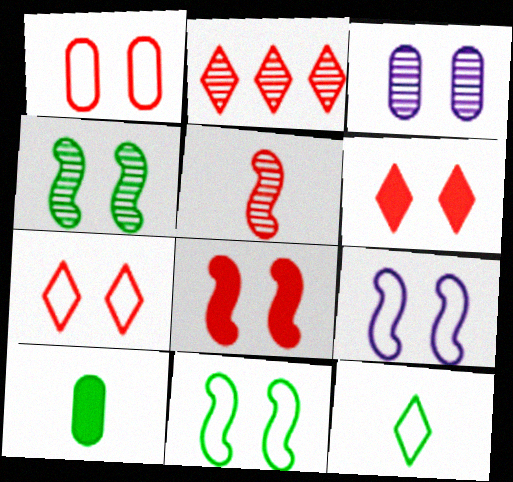[[2, 9, 10], 
[3, 6, 11], 
[4, 8, 9]]